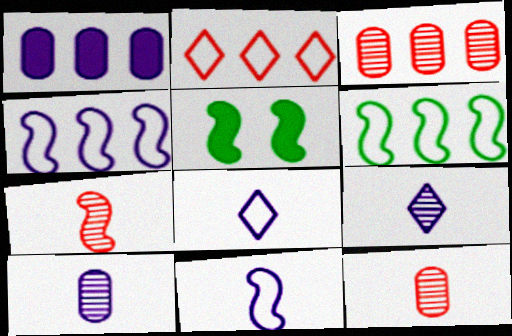[[2, 5, 10], 
[3, 5, 8], 
[4, 5, 7]]